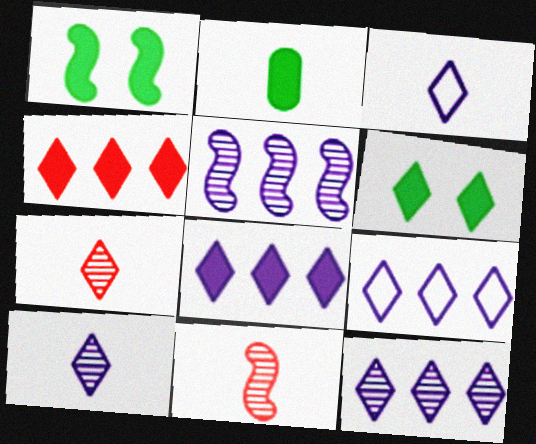[[2, 3, 11], 
[6, 7, 9], 
[8, 9, 12]]